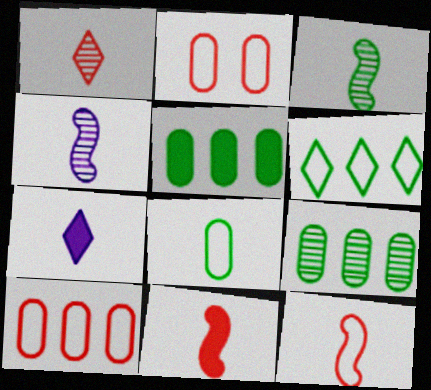[]